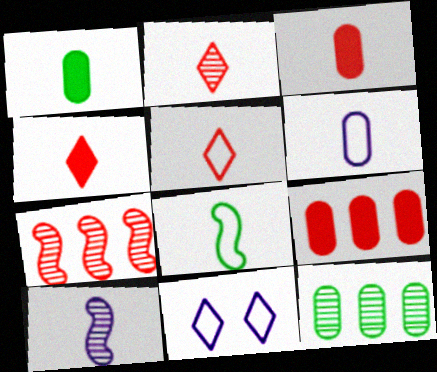[[1, 5, 10], 
[1, 7, 11], 
[2, 4, 5], 
[5, 6, 8]]